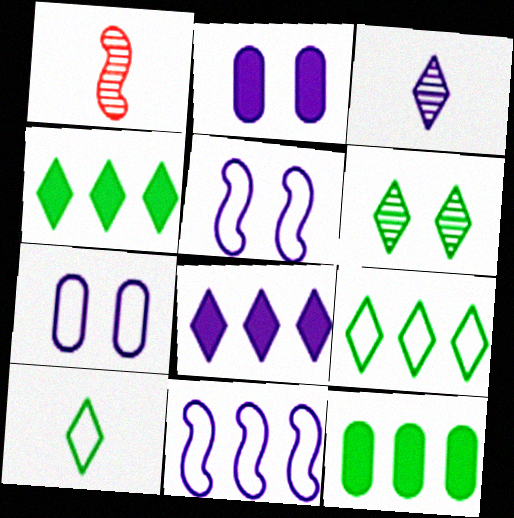[[1, 2, 9], 
[1, 4, 7], 
[2, 3, 11], 
[4, 6, 10]]